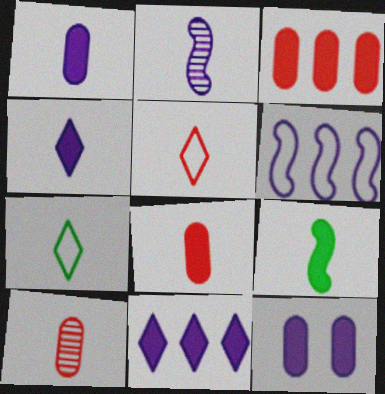[[2, 7, 8], 
[4, 8, 9]]